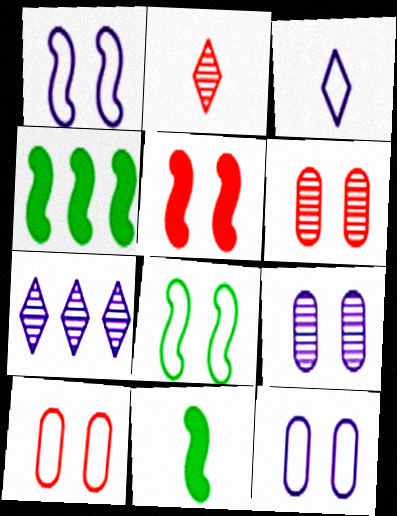[[2, 4, 12], 
[3, 4, 6], 
[7, 10, 11]]